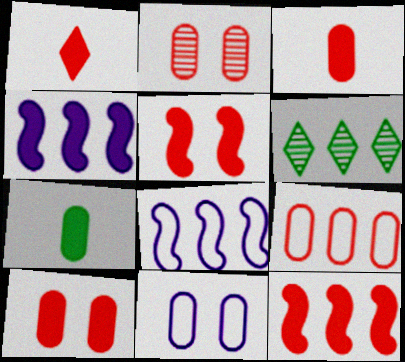[[1, 10, 12], 
[2, 3, 9], 
[4, 6, 9]]